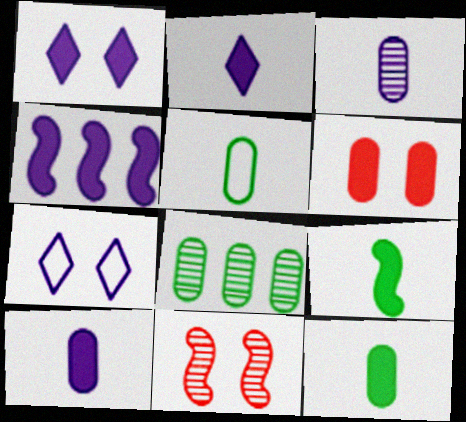[[1, 4, 10], 
[3, 4, 7]]